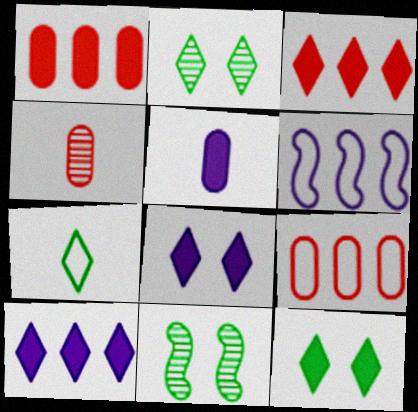[[4, 6, 12]]